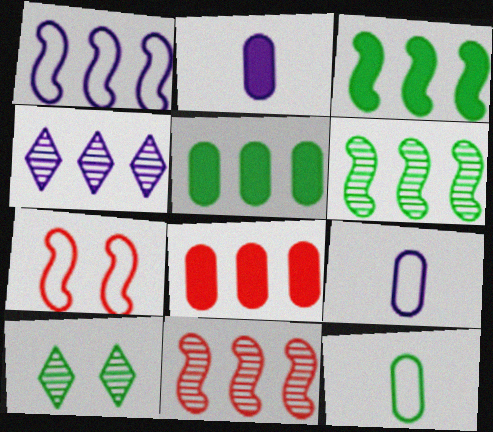[[1, 3, 11], 
[3, 10, 12]]